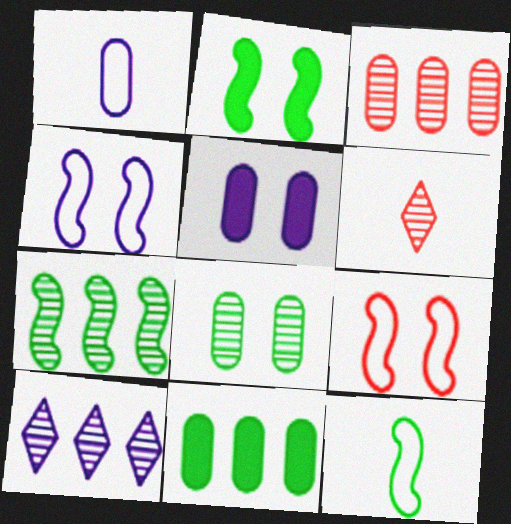[[2, 7, 12], 
[3, 7, 10], 
[4, 6, 11]]